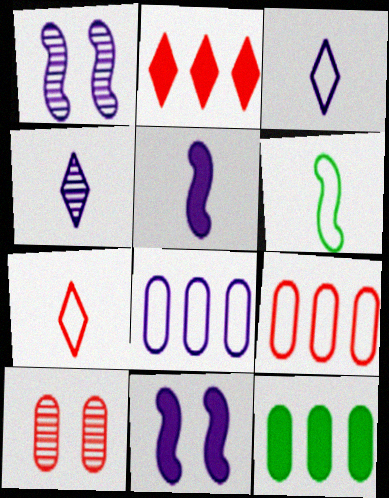[[1, 7, 12], 
[4, 8, 11]]